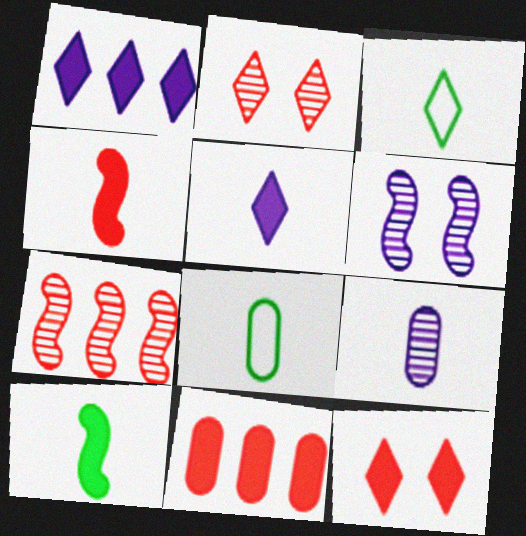[[1, 2, 3], 
[3, 4, 9], 
[3, 6, 11], 
[4, 11, 12]]